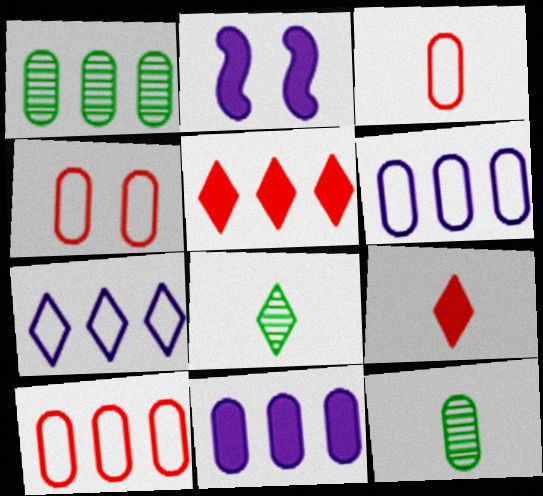[[1, 10, 11], 
[2, 8, 10], 
[3, 4, 10], 
[4, 11, 12]]